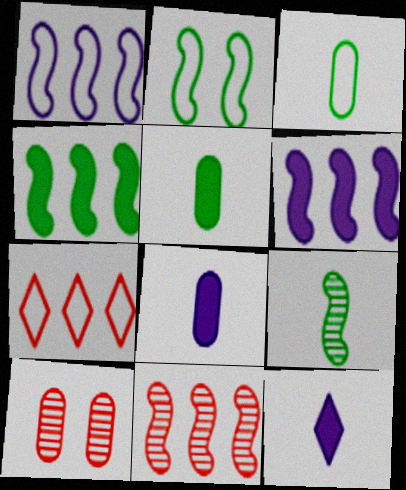[[1, 4, 11], 
[2, 4, 9]]